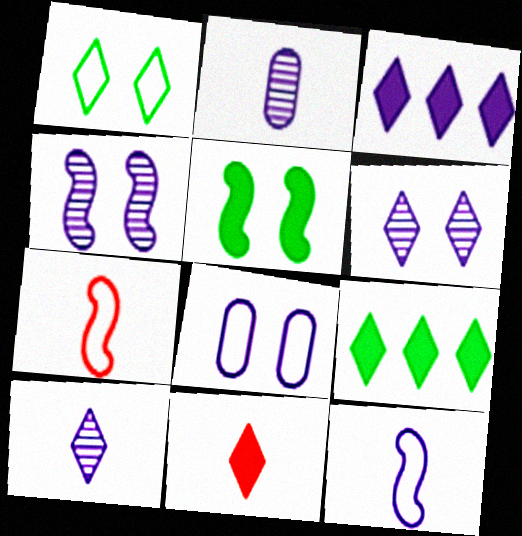[]